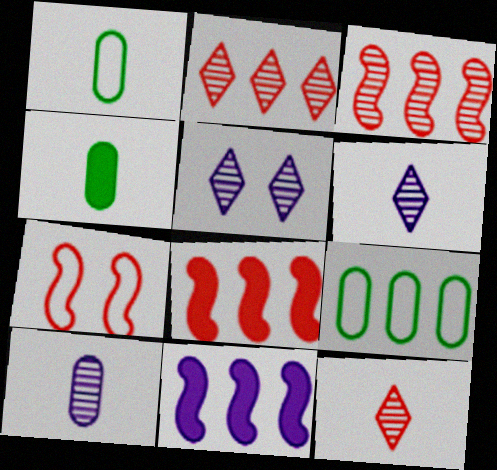[[1, 5, 8], 
[2, 9, 11]]